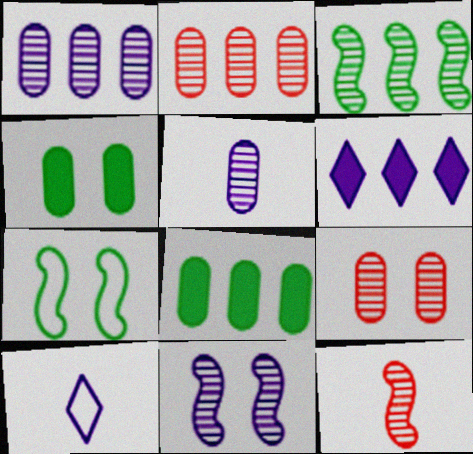[[3, 11, 12]]